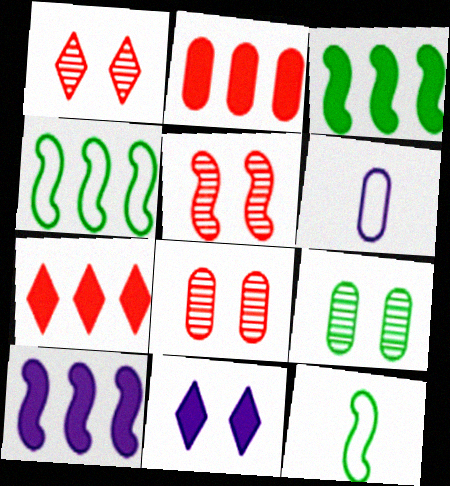[[1, 3, 6], 
[1, 5, 8], 
[2, 6, 9], 
[5, 10, 12]]